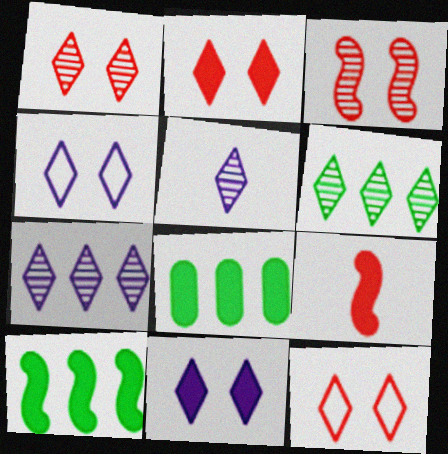[[1, 2, 12], 
[1, 5, 6], 
[8, 9, 11]]